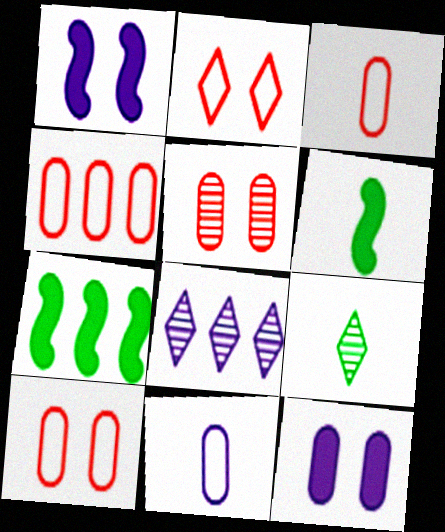[[1, 4, 9], 
[1, 8, 11], 
[3, 4, 10], 
[4, 7, 8], 
[6, 8, 10]]